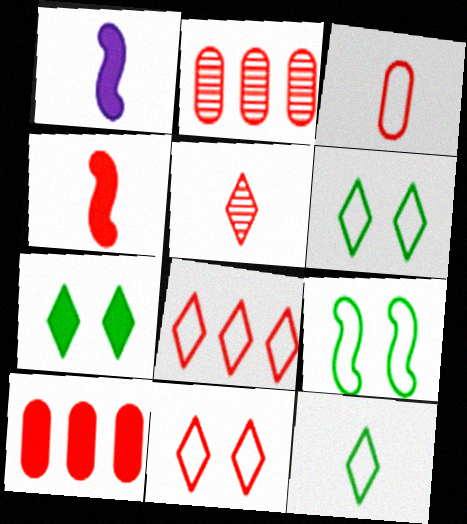[[1, 2, 6], 
[1, 7, 10], 
[2, 4, 11], 
[3, 4, 5]]